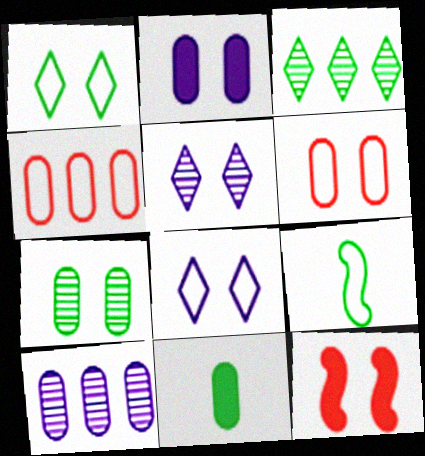[[2, 6, 7], 
[4, 8, 9], 
[6, 10, 11], 
[7, 8, 12]]